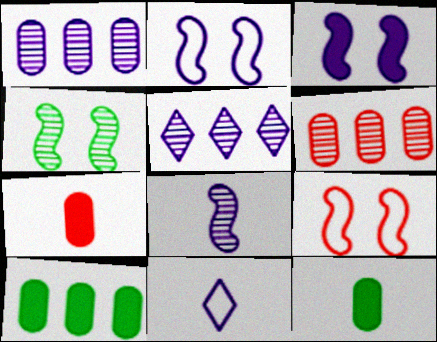[[1, 3, 11], 
[3, 4, 9], 
[5, 9, 12]]